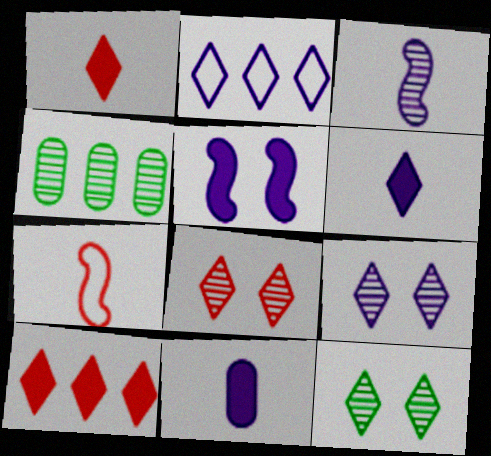[[1, 2, 12], 
[2, 6, 9], 
[3, 4, 8], 
[8, 9, 12]]